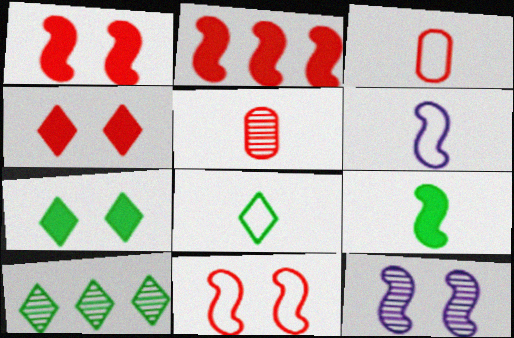[[3, 6, 8], 
[5, 10, 12], 
[7, 8, 10]]